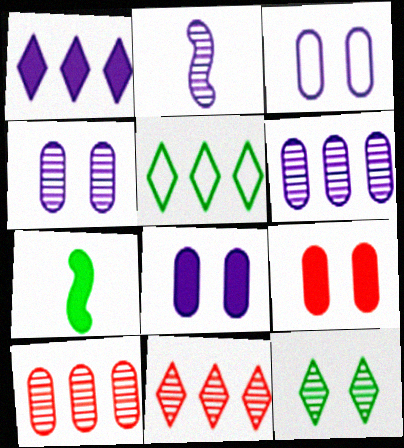[[1, 2, 3], 
[1, 5, 11], 
[1, 7, 9], 
[2, 5, 9], 
[2, 10, 12], 
[3, 4, 8], 
[3, 7, 11]]